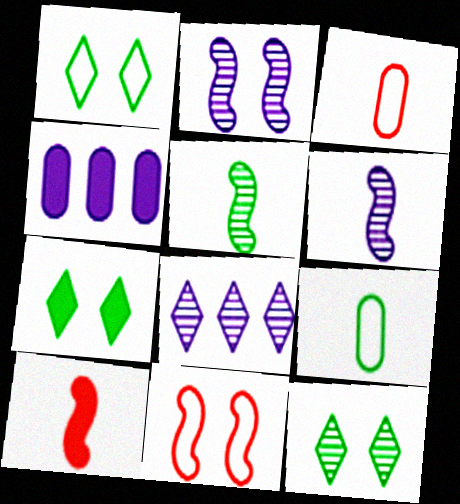[[1, 7, 12], 
[4, 7, 10]]